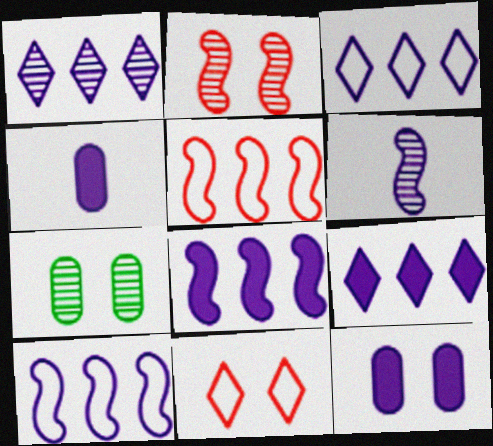[[1, 3, 9], 
[3, 6, 12]]